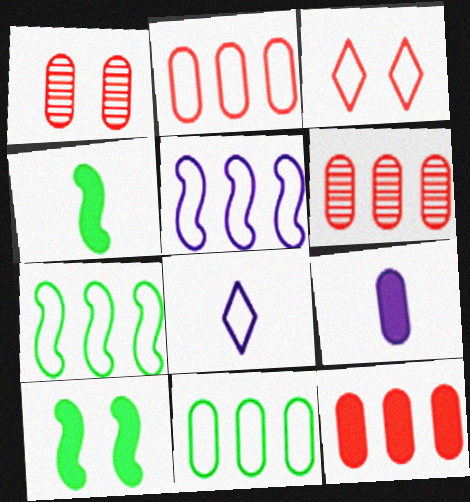[[1, 9, 11], 
[2, 6, 12], 
[6, 8, 10]]